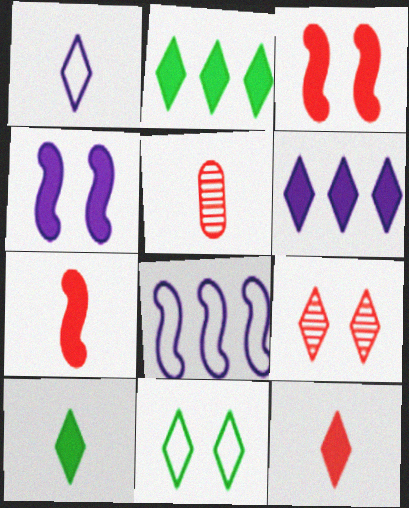[[1, 2, 9]]